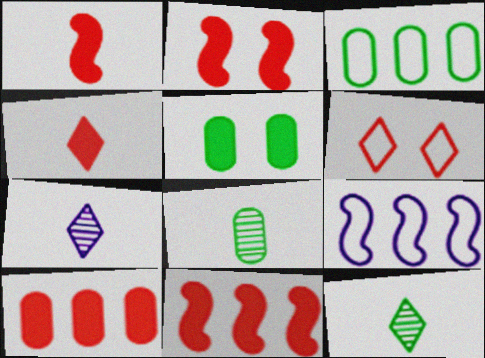[[1, 2, 11], 
[2, 3, 7], 
[2, 4, 10], 
[3, 5, 8]]